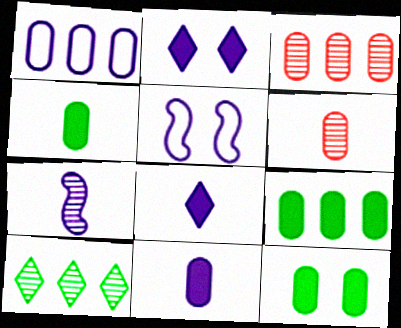[[1, 2, 7], 
[1, 3, 9], 
[1, 6, 12], 
[4, 9, 12]]